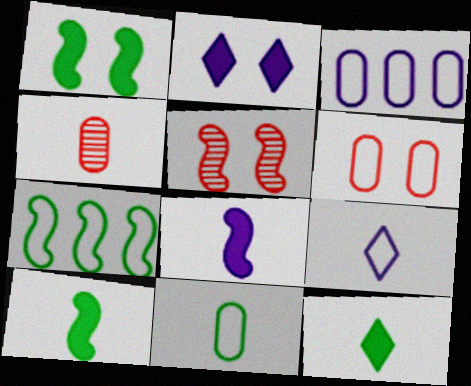[[2, 4, 7], 
[3, 5, 12], 
[3, 6, 11], 
[4, 9, 10], 
[5, 7, 8], 
[6, 7, 9]]